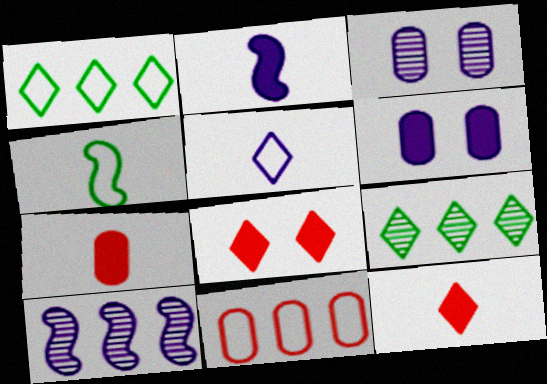[[5, 6, 10], 
[5, 8, 9]]